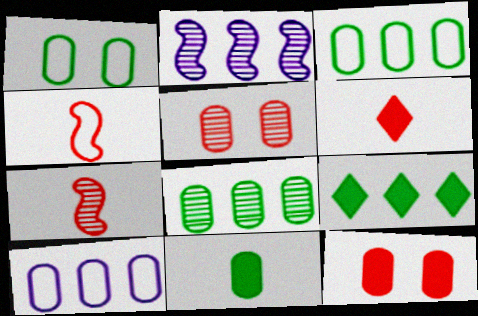[[1, 2, 6], 
[1, 8, 11], 
[5, 10, 11]]